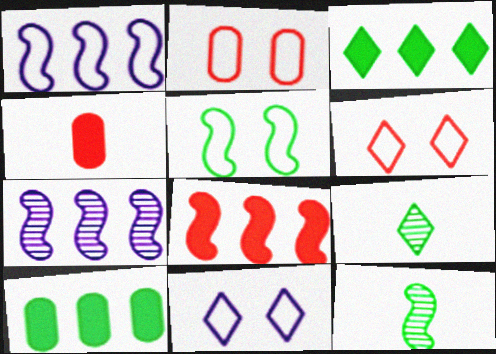[[2, 5, 11], 
[5, 9, 10]]